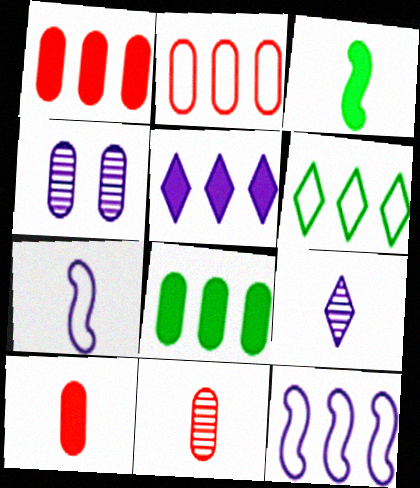[[2, 6, 12], 
[4, 5, 7]]